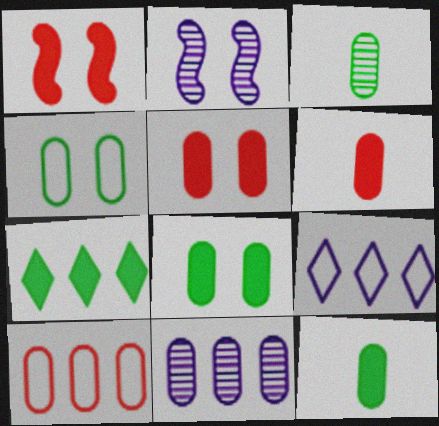[[1, 3, 9], 
[4, 6, 11]]